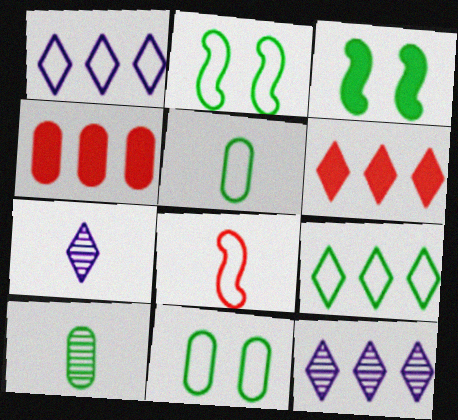[[1, 8, 11], 
[2, 4, 7], 
[2, 5, 9], 
[3, 9, 10], 
[6, 9, 12]]